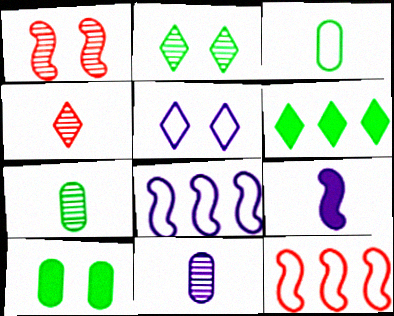[[1, 5, 10], 
[3, 4, 9], 
[3, 5, 12], 
[4, 5, 6], 
[4, 8, 10]]